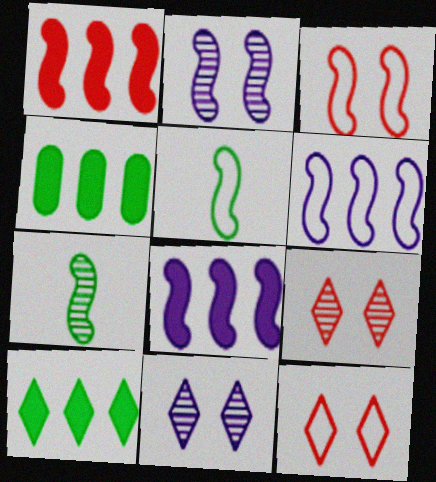[[1, 2, 5], 
[3, 5, 6], 
[3, 7, 8]]